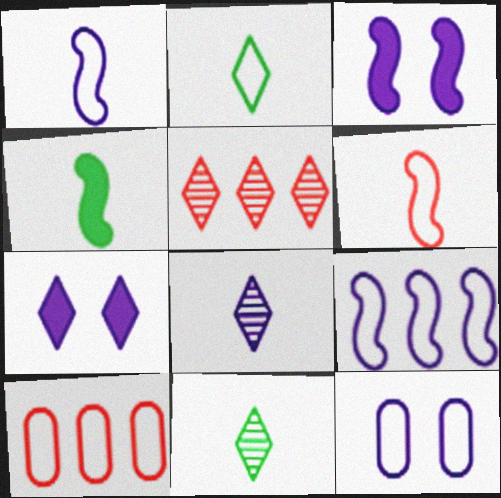[[2, 5, 7], 
[3, 10, 11], 
[4, 5, 12]]